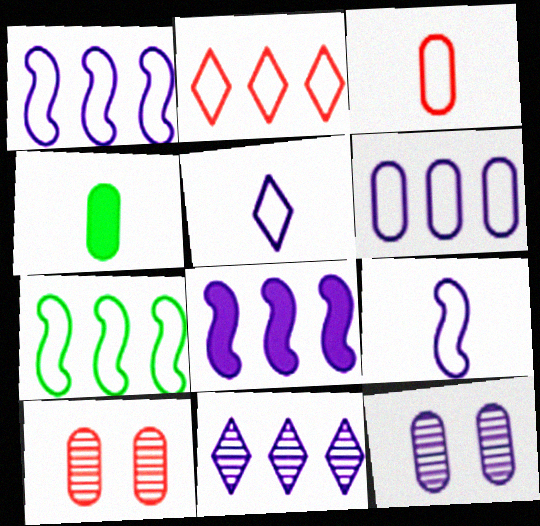[[2, 6, 7], 
[4, 6, 10], 
[5, 8, 12], 
[6, 8, 11]]